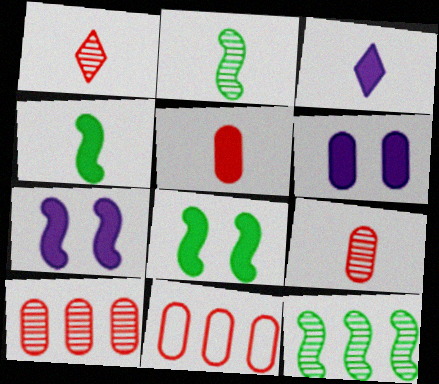[[3, 4, 5]]